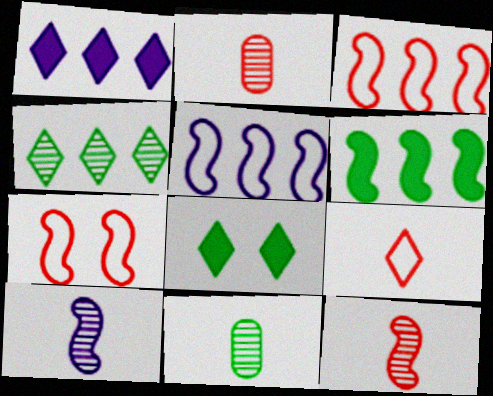[[1, 7, 11], 
[2, 5, 8], 
[6, 7, 10]]